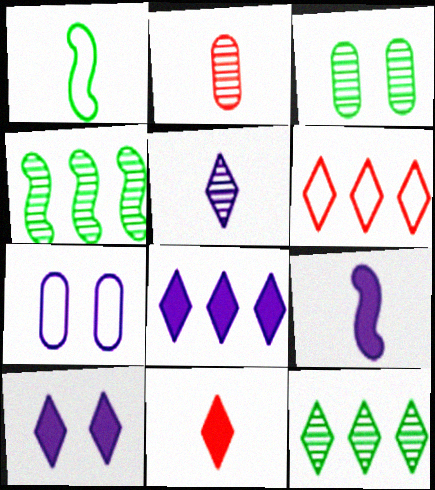[[1, 6, 7], 
[3, 6, 9], 
[4, 7, 11], 
[6, 8, 12]]